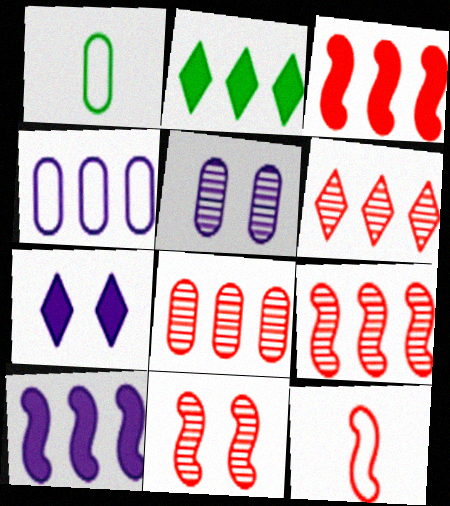[[1, 7, 9], 
[2, 4, 9], 
[2, 5, 12], 
[3, 11, 12], 
[6, 8, 9]]